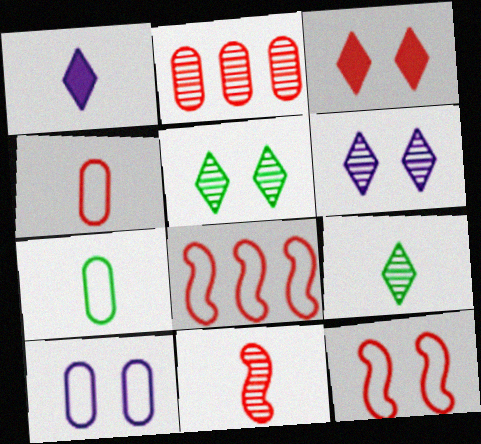[[1, 7, 11]]